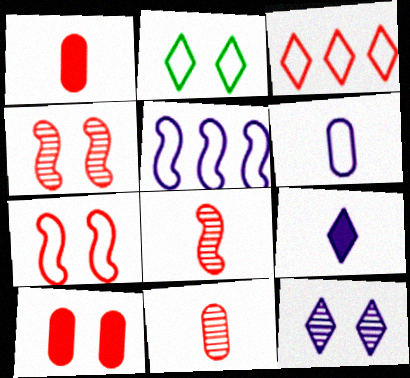[[1, 3, 4], 
[3, 8, 10]]